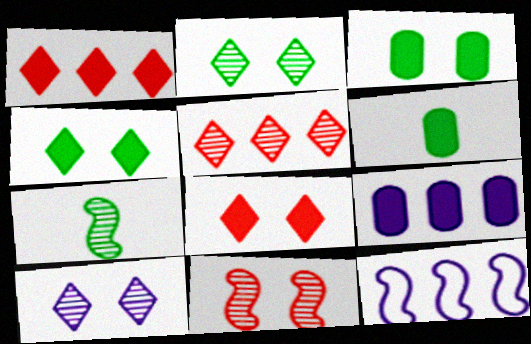[]